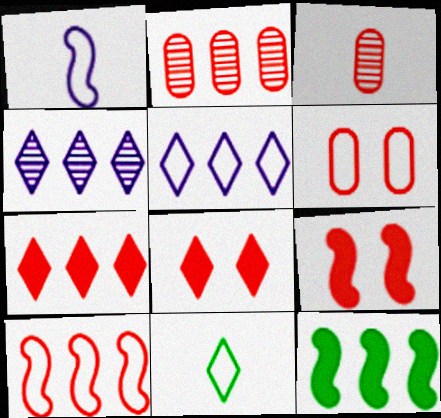[[2, 5, 12], 
[2, 7, 10], 
[3, 8, 10], 
[4, 8, 11]]